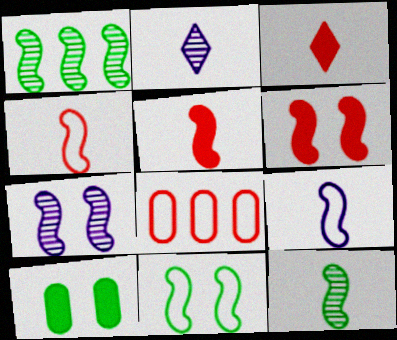[[1, 6, 9], 
[5, 9, 12], 
[6, 7, 11]]